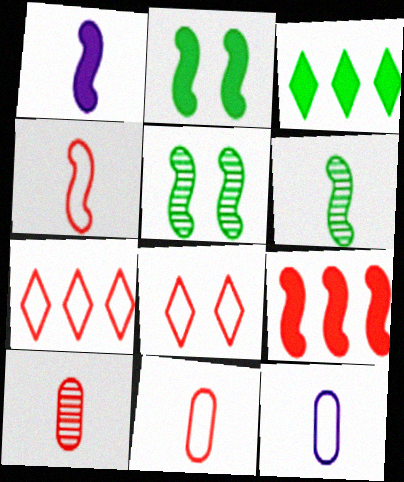[[1, 2, 9], 
[1, 4, 6], 
[8, 9, 10]]